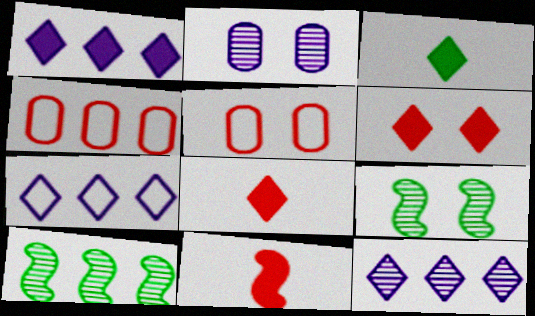[[1, 3, 6], 
[1, 4, 10], 
[1, 7, 12]]